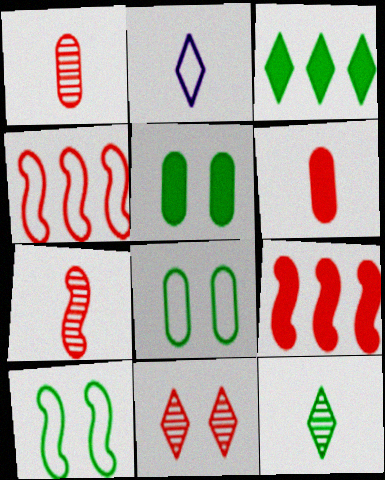[[2, 3, 11], 
[2, 4, 8], 
[4, 6, 11]]